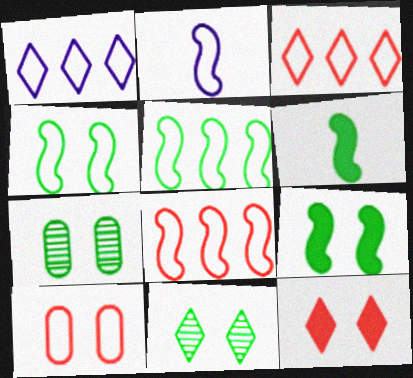[[2, 4, 8]]